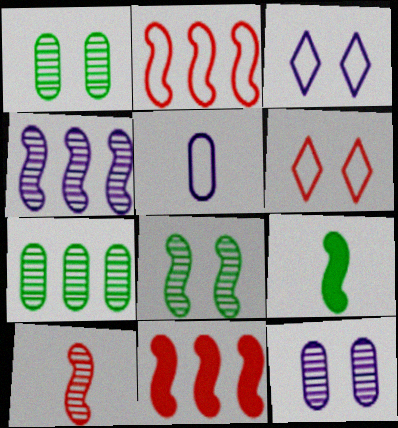[[4, 8, 10]]